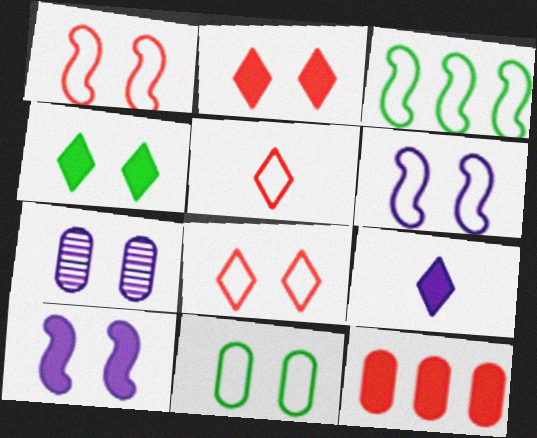[[1, 4, 7], 
[6, 8, 11]]